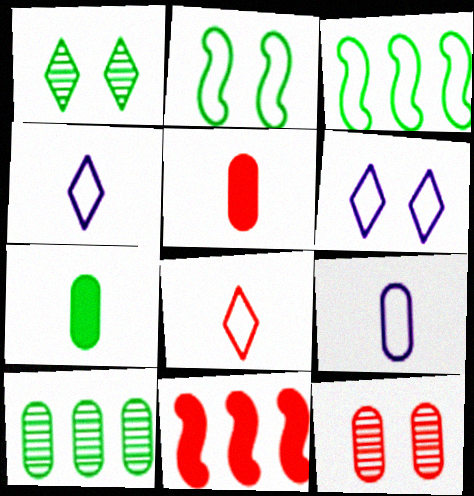[[1, 3, 7], 
[1, 9, 11], 
[8, 11, 12]]